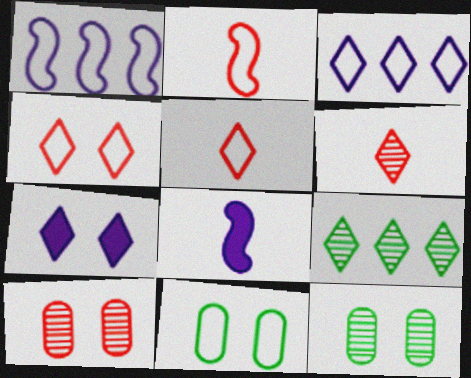[[1, 5, 11], 
[2, 3, 11], 
[5, 7, 9]]